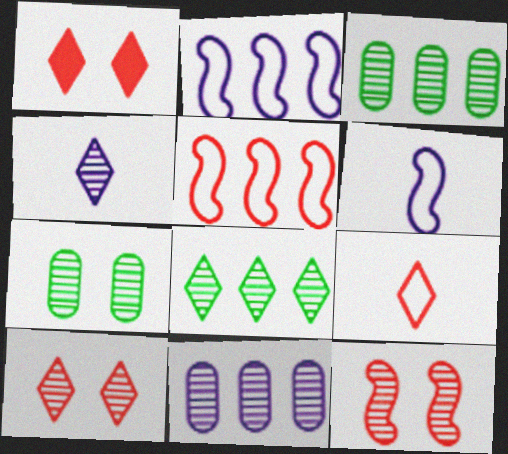[[1, 3, 6], 
[3, 4, 12], 
[4, 8, 10]]